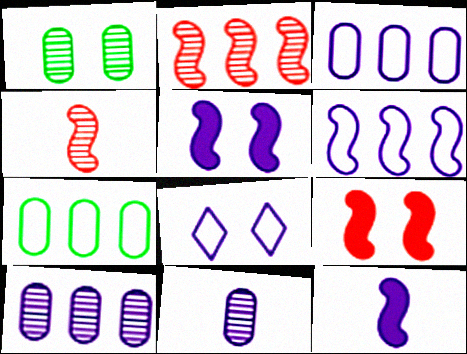[[1, 8, 9], 
[8, 10, 12]]